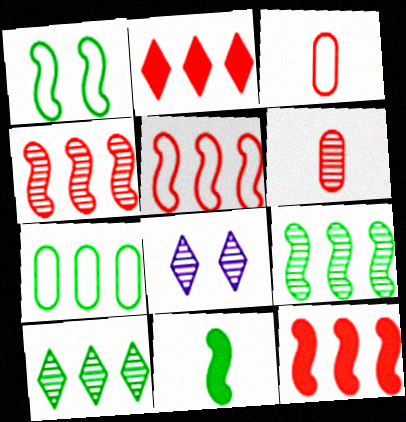[[1, 9, 11], 
[4, 5, 12], 
[6, 8, 9]]